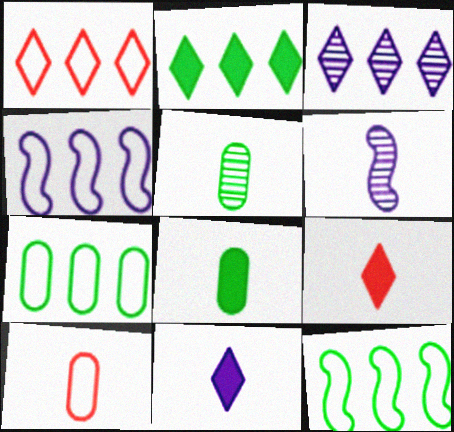[[1, 2, 3], 
[1, 4, 7]]